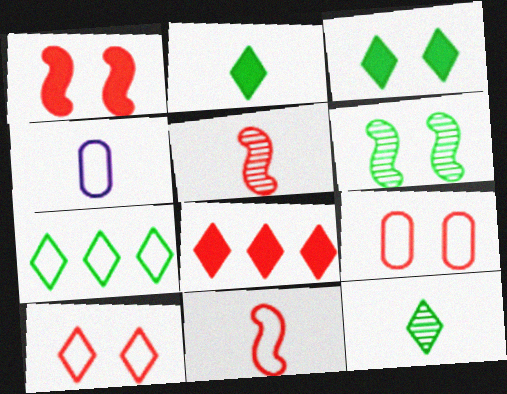[[2, 4, 5], 
[3, 7, 12], 
[4, 6, 8], 
[5, 8, 9]]